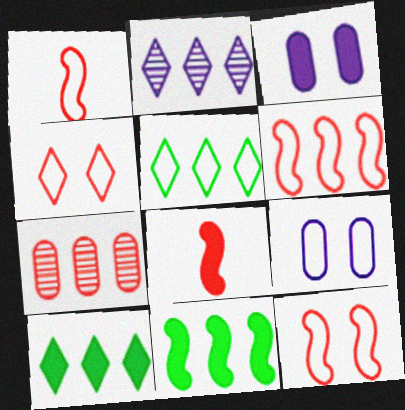[[1, 5, 9], 
[1, 6, 12], 
[3, 8, 10], 
[4, 7, 8]]